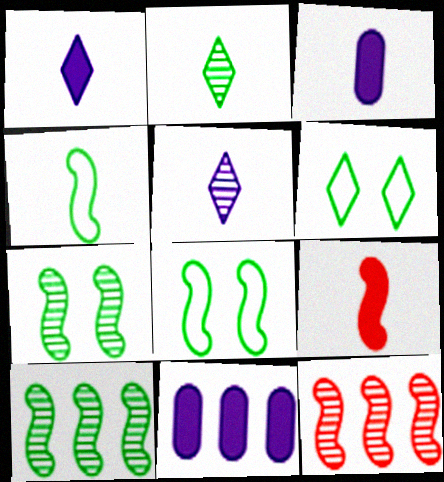[[3, 6, 12]]